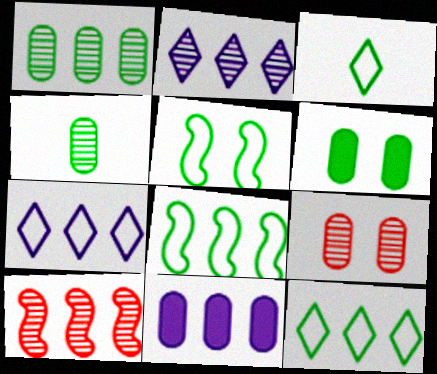[[1, 2, 10], 
[10, 11, 12]]